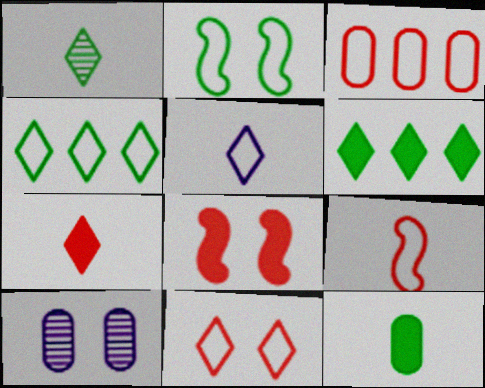[[1, 5, 7], 
[2, 3, 5], 
[3, 9, 11], 
[3, 10, 12], 
[4, 5, 11], 
[6, 9, 10]]